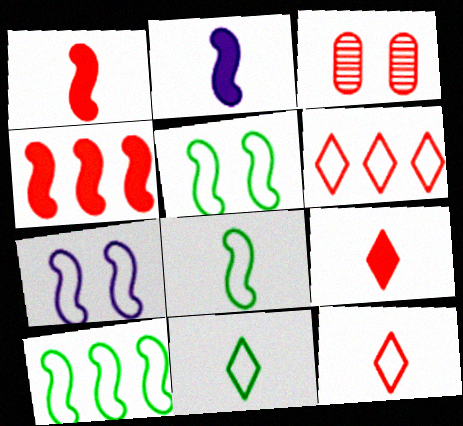[[1, 3, 6], 
[3, 4, 12], 
[5, 8, 10]]